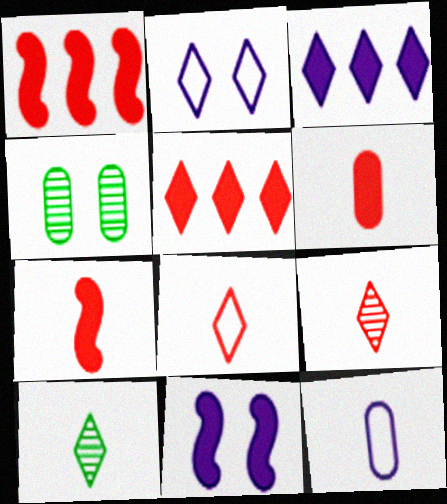[[2, 5, 10], 
[7, 10, 12]]